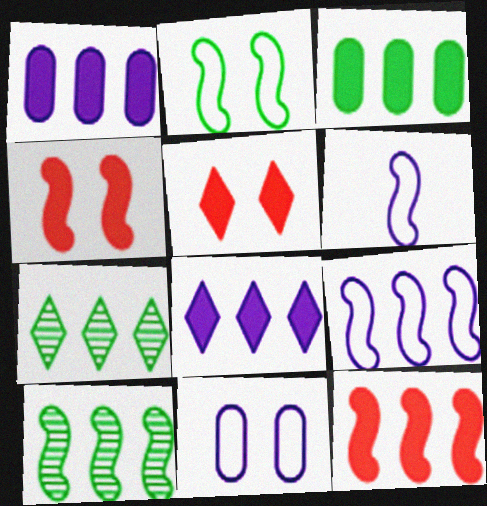[[3, 8, 12], 
[4, 6, 10], 
[9, 10, 12]]